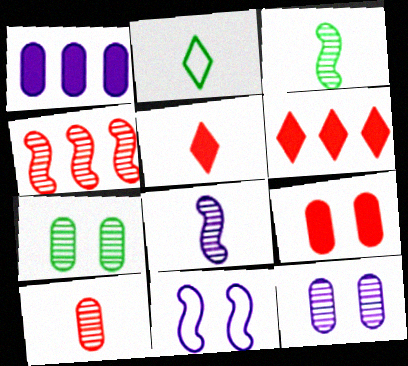[]